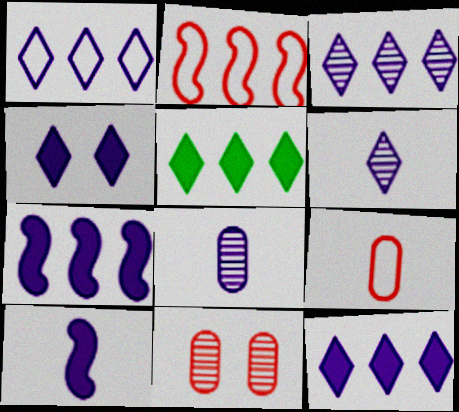[[1, 3, 12], 
[1, 4, 6]]